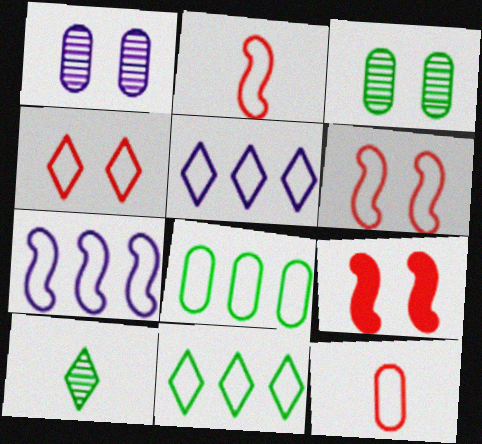[]